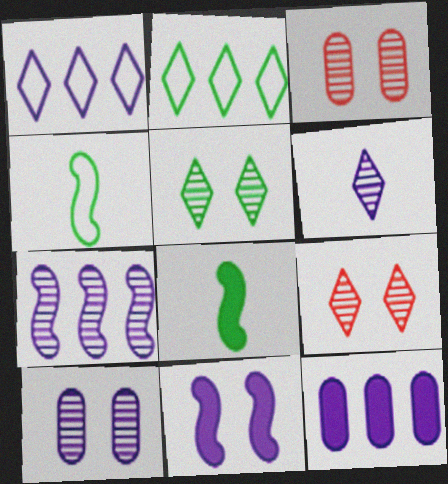[[1, 3, 8], 
[1, 7, 12], 
[4, 9, 12], 
[6, 7, 10]]